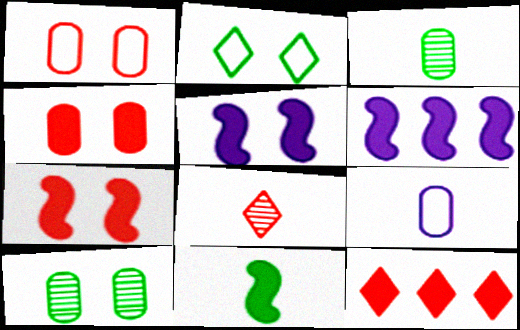[[6, 7, 11], 
[8, 9, 11]]